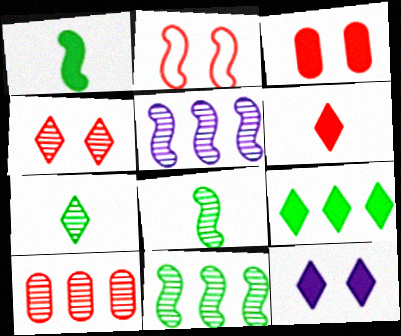[[1, 2, 5], 
[2, 3, 4], 
[2, 6, 10], 
[6, 9, 12]]